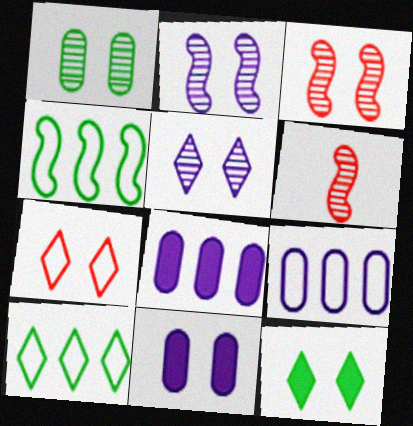[[1, 3, 5], 
[5, 7, 12], 
[6, 9, 12], 
[6, 10, 11]]